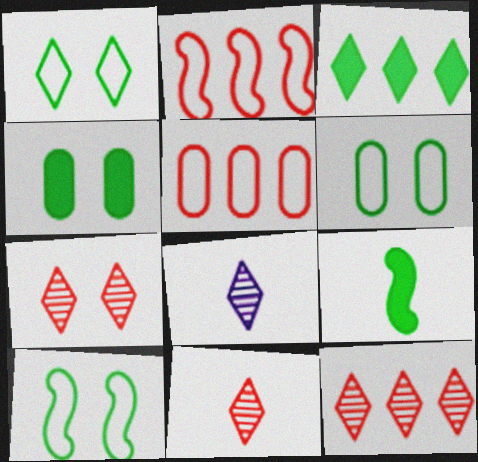[[1, 6, 10], 
[2, 4, 8], 
[3, 4, 9], 
[7, 11, 12]]